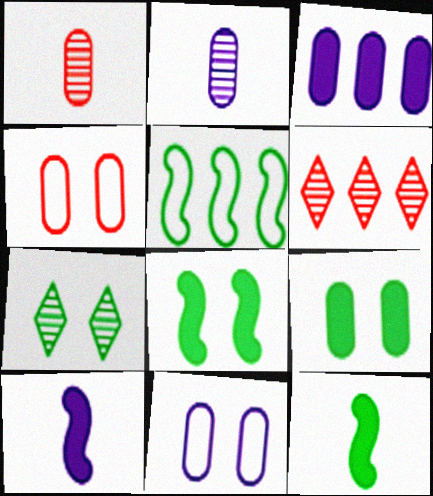[[2, 3, 11], 
[3, 5, 6], 
[6, 11, 12]]